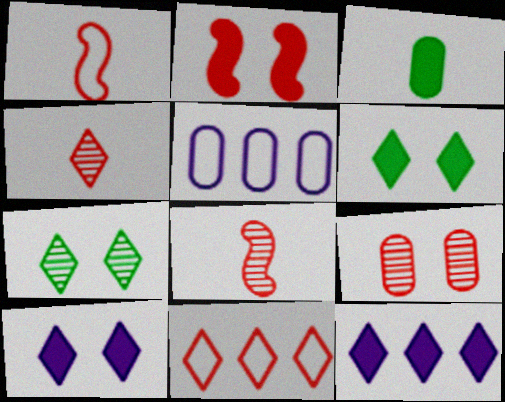[[2, 3, 12], 
[3, 5, 9], 
[5, 6, 8]]